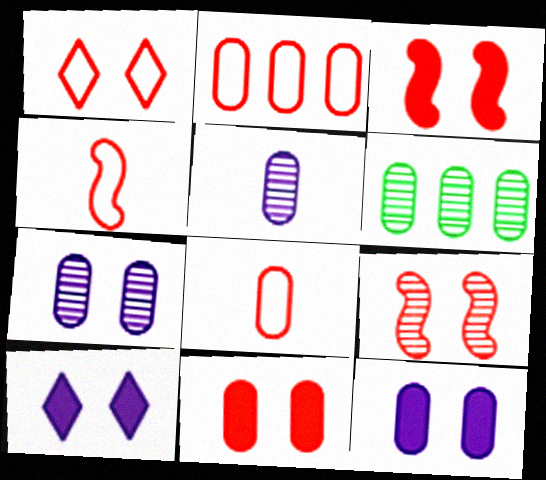[[1, 2, 4], 
[1, 9, 11], 
[4, 6, 10], 
[6, 8, 12]]